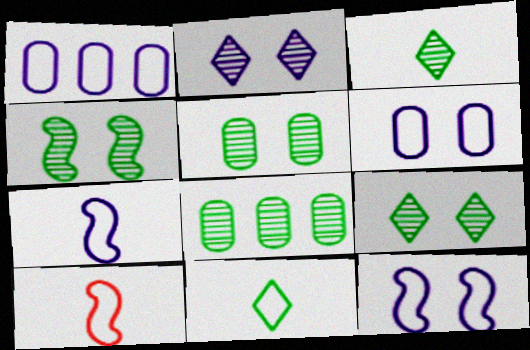[[3, 4, 8], 
[4, 5, 9]]